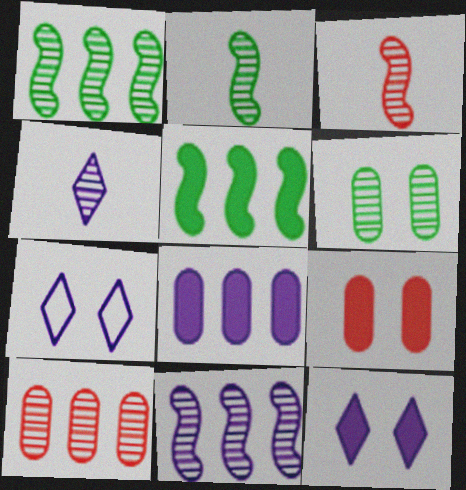[]